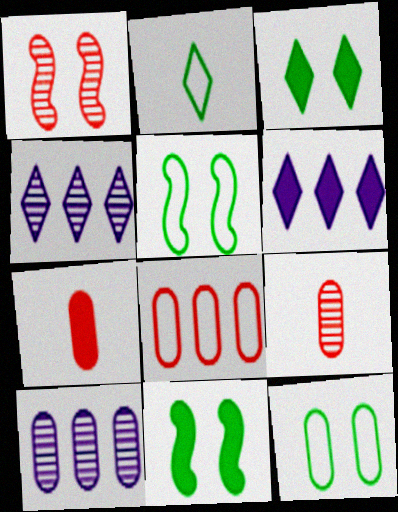[[4, 5, 7], 
[5, 6, 9], 
[6, 7, 11], 
[7, 10, 12]]